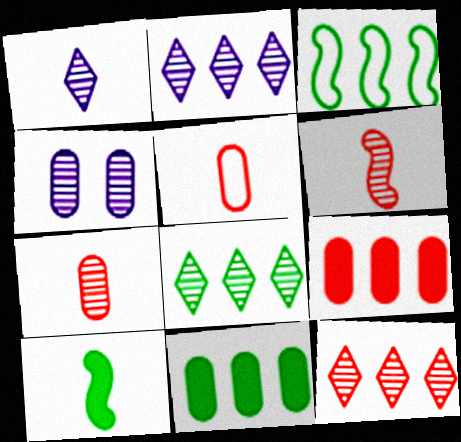[[1, 5, 10], 
[2, 3, 9], 
[2, 8, 12], 
[3, 8, 11], 
[4, 5, 11], 
[4, 6, 8]]